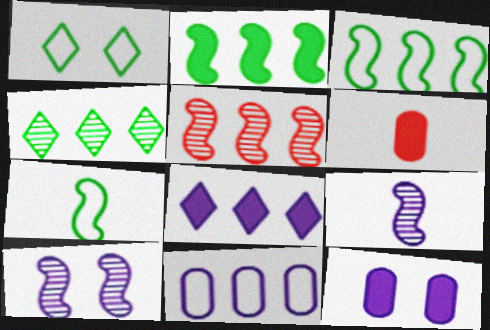[]